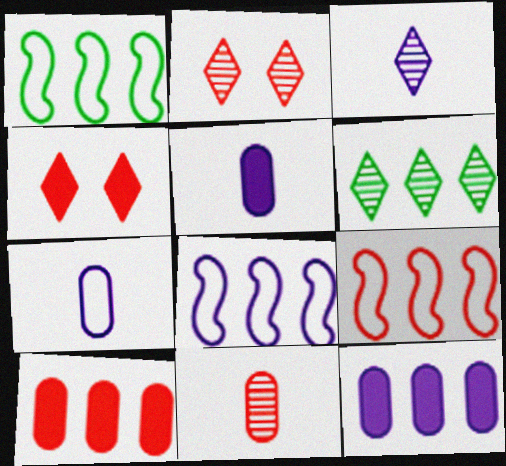[[1, 2, 5], 
[1, 8, 9], 
[2, 3, 6], 
[4, 9, 11], 
[6, 8, 10], 
[6, 9, 12]]